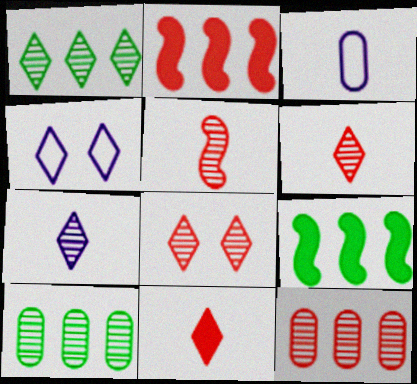[[1, 4, 11], 
[1, 7, 8], 
[3, 8, 9], 
[5, 8, 12]]